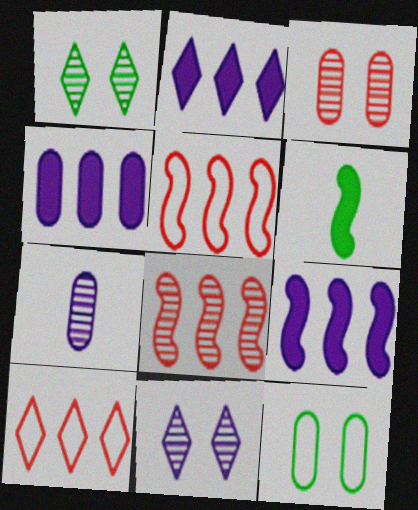[[1, 7, 8], 
[2, 4, 9]]